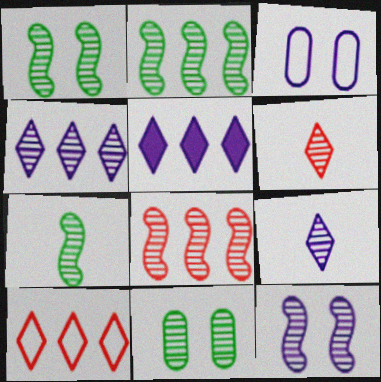[[1, 2, 7], 
[7, 8, 12], 
[8, 9, 11]]